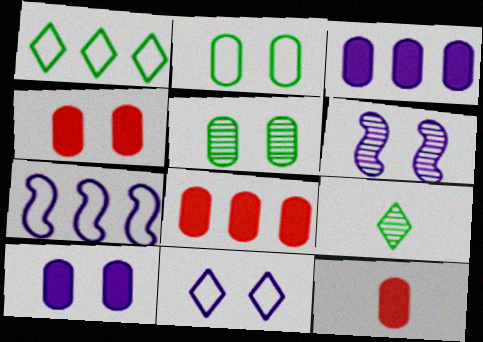[[1, 6, 12], 
[4, 7, 9], 
[4, 8, 12], 
[6, 10, 11]]